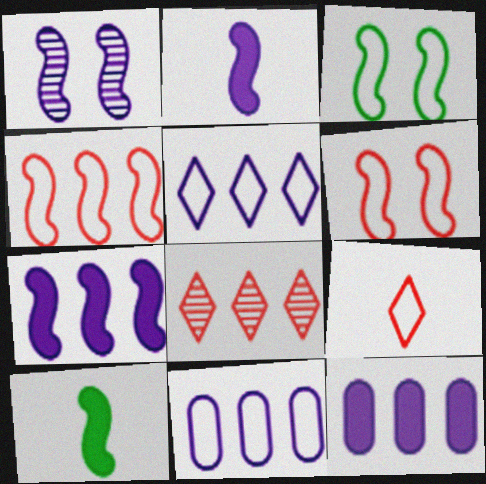[[1, 4, 10], 
[3, 9, 11]]